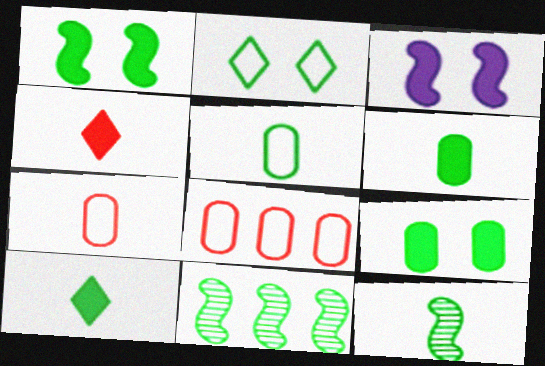[[2, 6, 11], 
[5, 10, 12]]